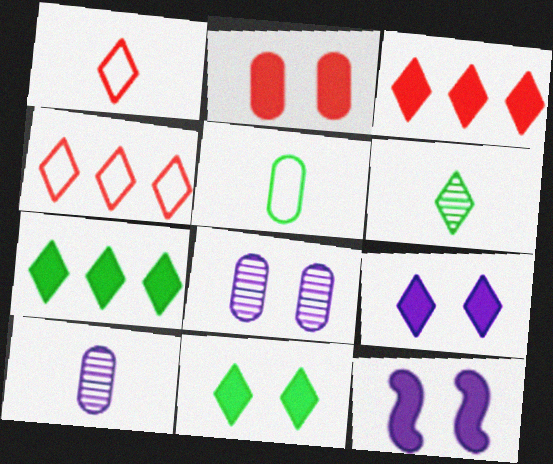[[2, 11, 12], 
[4, 6, 9]]